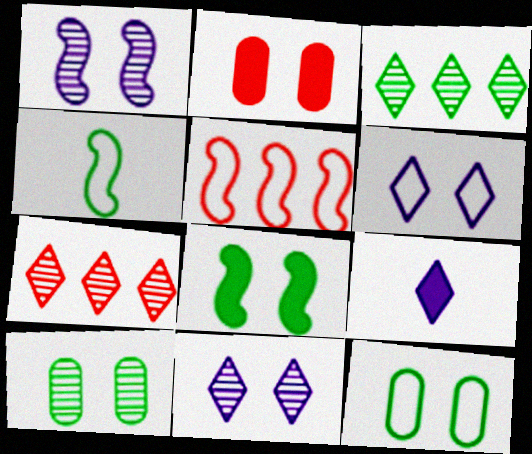[[5, 9, 10]]